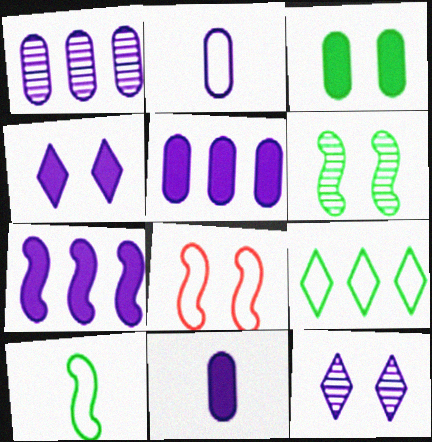[[2, 7, 12], 
[2, 8, 9], 
[3, 8, 12], 
[4, 7, 11]]